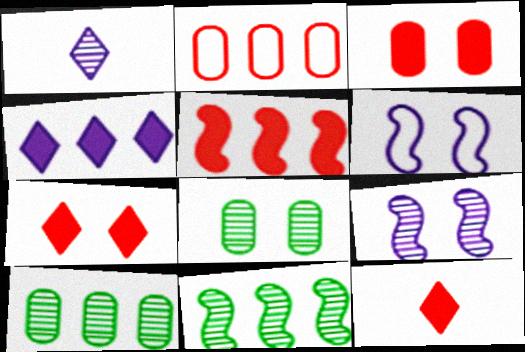[[2, 4, 11], 
[3, 5, 12], 
[6, 7, 8], 
[6, 10, 12]]